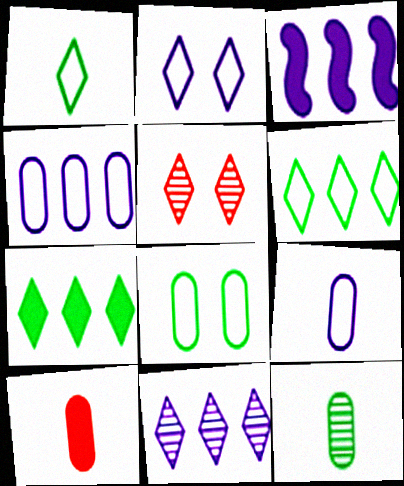[[3, 4, 11], 
[9, 10, 12]]